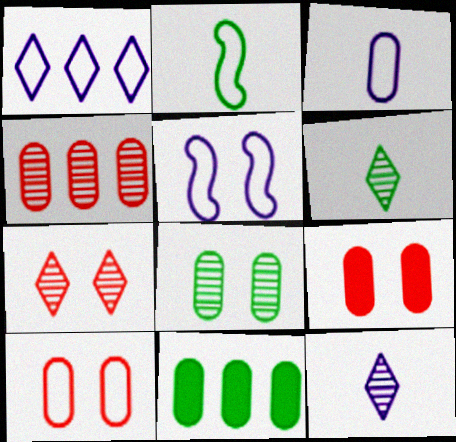[[1, 2, 10], 
[1, 3, 5]]